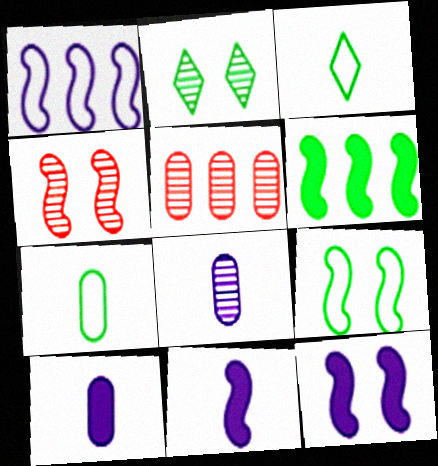[[2, 6, 7], 
[3, 5, 12], 
[4, 9, 12]]